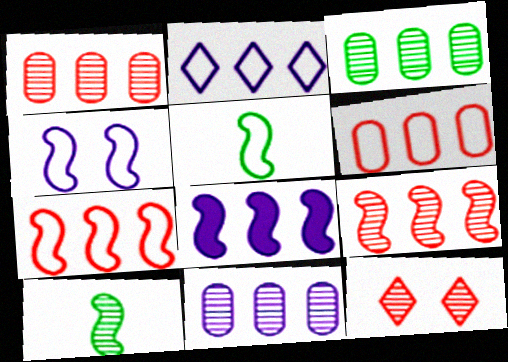[[1, 3, 11], 
[2, 8, 11], 
[4, 5, 7], 
[10, 11, 12]]